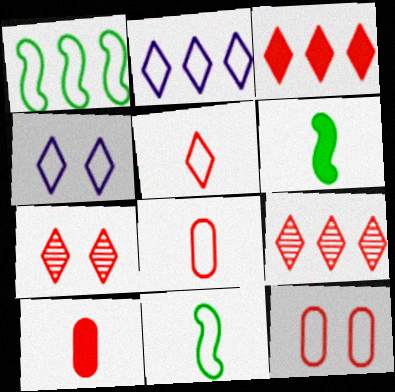[[1, 4, 8], 
[2, 11, 12], 
[3, 5, 7]]